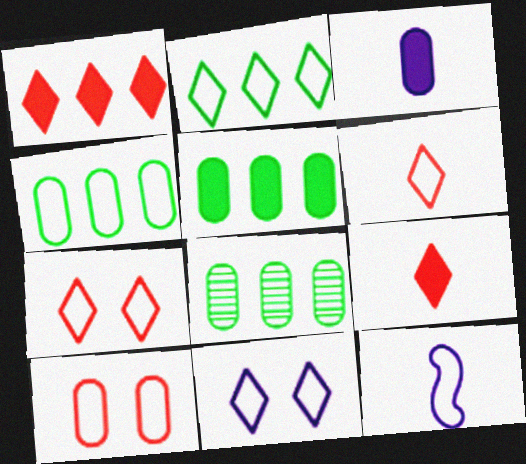[[2, 6, 11], 
[2, 10, 12], 
[3, 8, 10], 
[4, 5, 8], 
[4, 7, 12]]